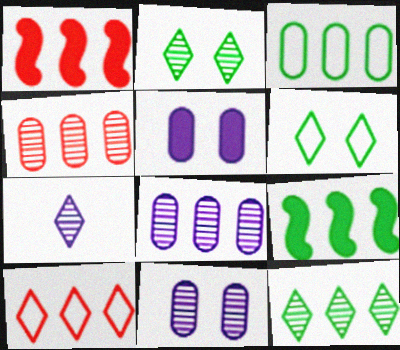[[1, 4, 10], 
[3, 9, 12], 
[8, 9, 10]]